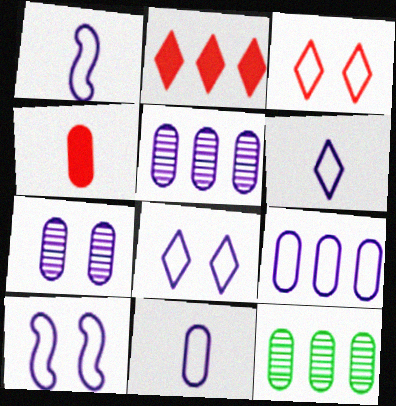[[1, 6, 11], 
[1, 8, 9], 
[6, 9, 10]]